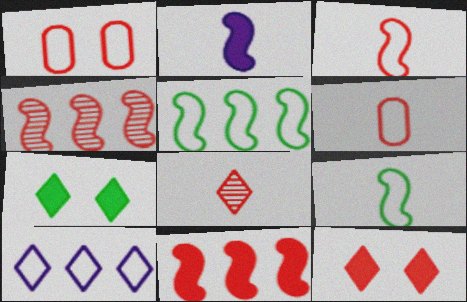[[1, 8, 11], 
[1, 9, 10], 
[4, 6, 12], 
[7, 8, 10]]